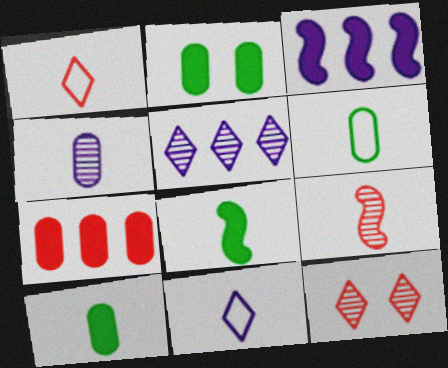[[1, 4, 8], 
[3, 6, 12], 
[9, 10, 11]]